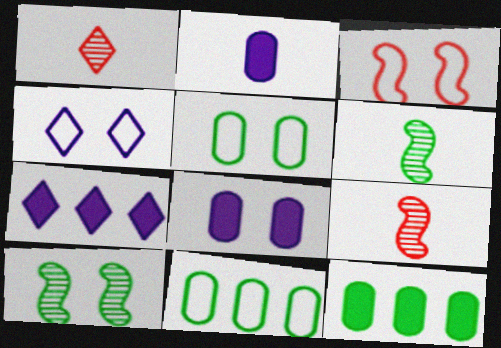[[3, 4, 5], 
[4, 9, 12], 
[5, 7, 9]]